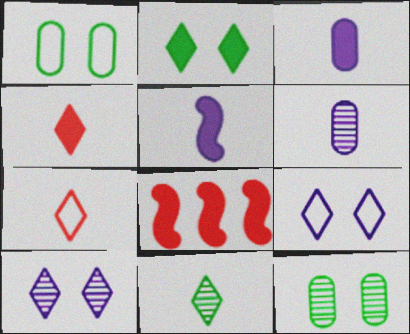[[2, 3, 8]]